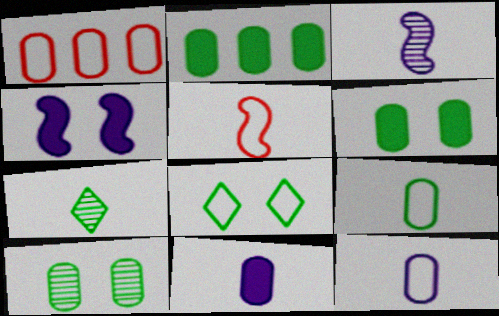[[1, 4, 7], 
[1, 10, 11], 
[2, 9, 10], 
[5, 7, 11]]